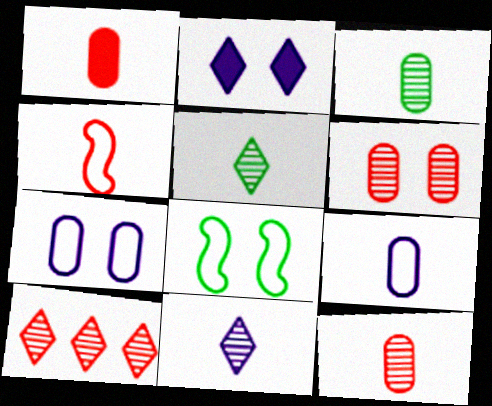[[1, 3, 9], 
[2, 6, 8]]